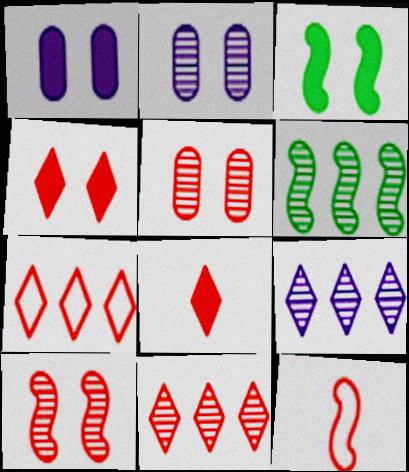[[1, 3, 4]]